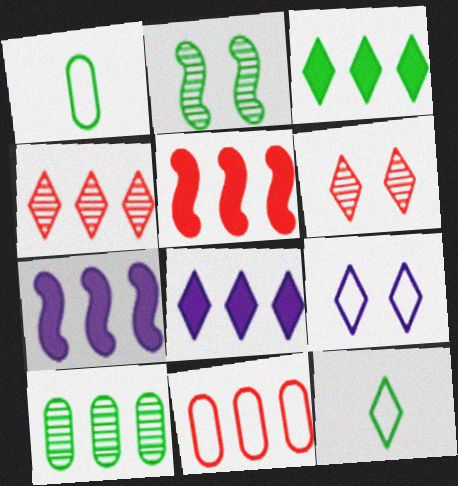[[1, 2, 3], 
[1, 6, 7], 
[4, 5, 11], 
[6, 8, 12]]